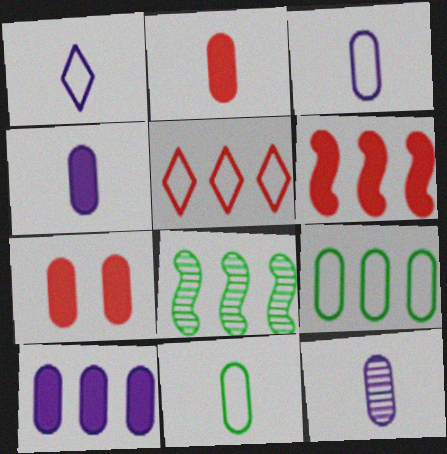[[1, 7, 8], 
[2, 11, 12], 
[3, 4, 12], 
[5, 8, 10], 
[7, 9, 12]]